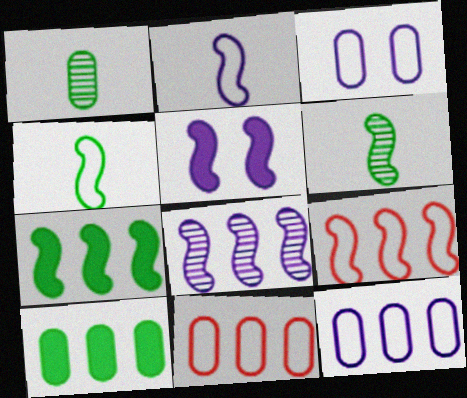[[2, 5, 8], 
[5, 6, 9], 
[7, 8, 9]]